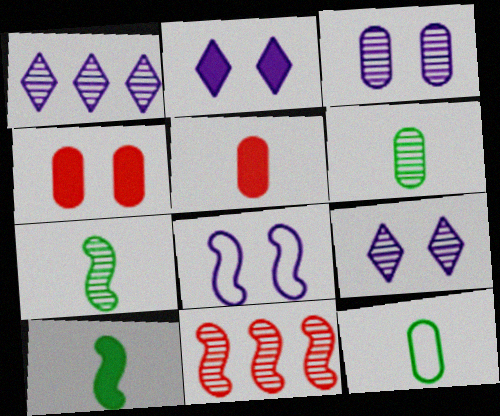[[2, 3, 8], 
[2, 11, 12], 
[6, 9, 11], 
[8, 10, 11]]